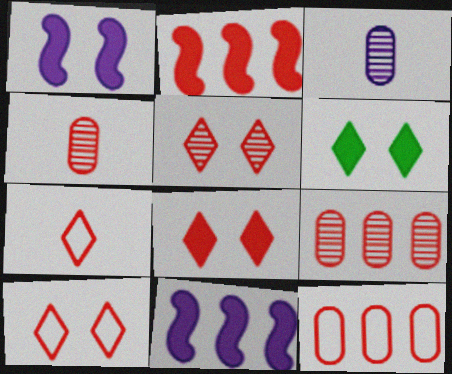[[2, 4, 10], 
[5, 8, 10]]